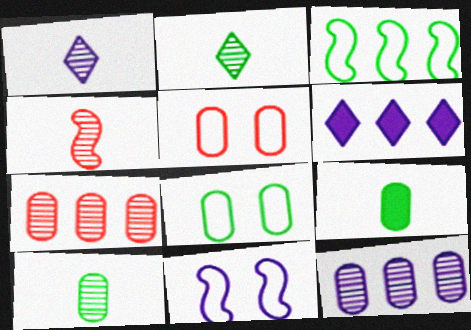[[1, 4, 10], 
[3, 6, 7], 
[4, 6, 8], 
[5, 9, 12]]